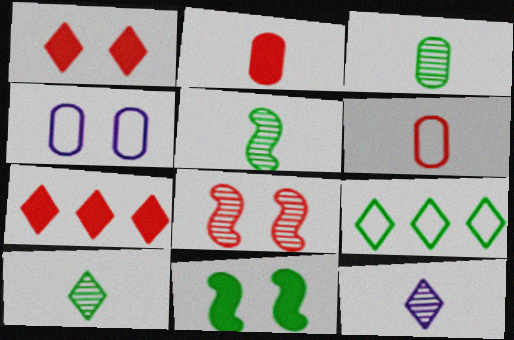[[1, 9, 12], 
[3, 5, 10], 
[3, 9, 11], 
[4, 5, 7], 
[6, 7, 8]]